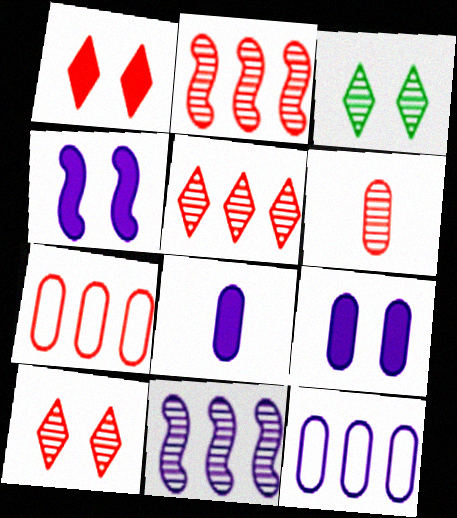[[2, 6, 10], 
[3, 6, 11]]